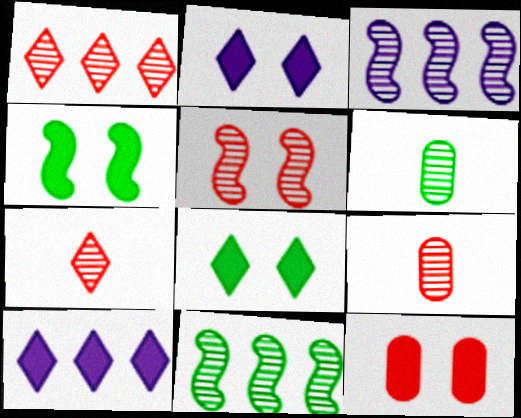[[1, 5, 9], 
[2, 4, 12]]